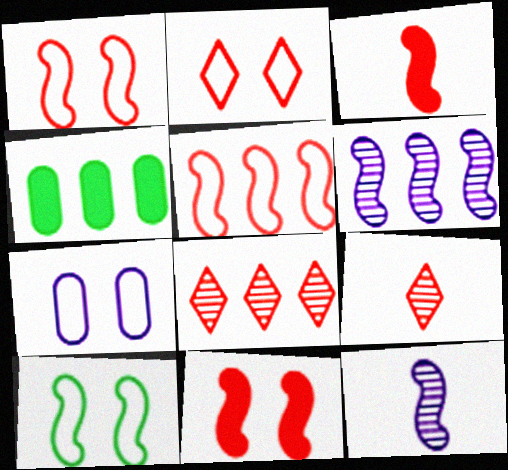[[2, 4, 12], 
[2, 7, 10], 
[3, 6, 10]]